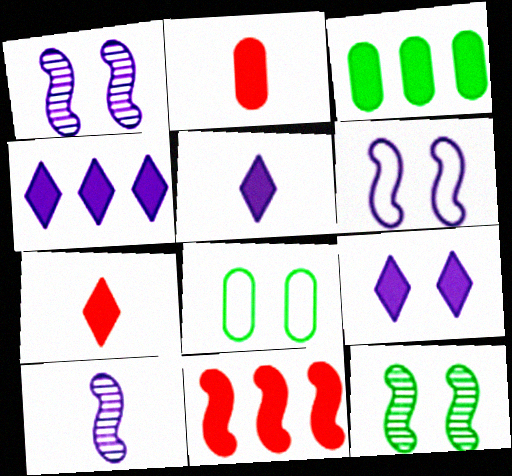[[3, 4, 11], 
[4, 5, 9]]